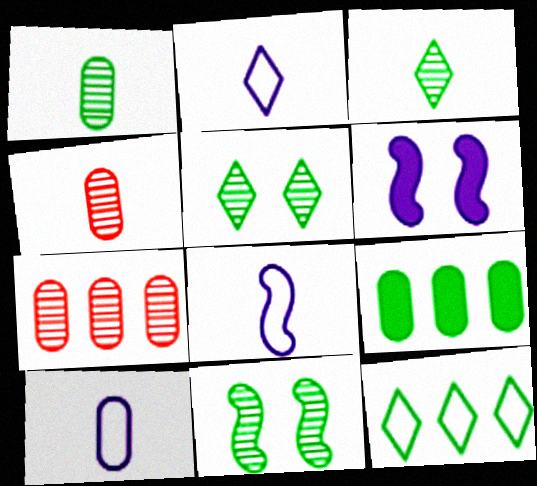[[2, 8, 10], 
[4, 6, 12]]